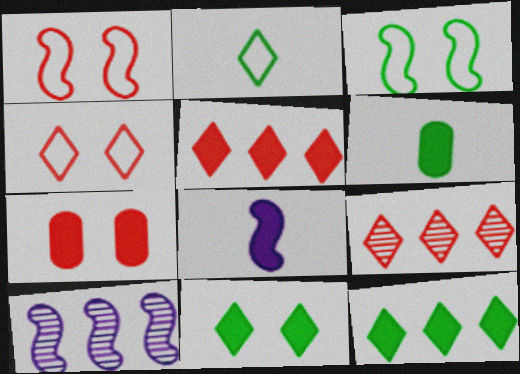[[2, 7, 10], 
[4, 6, 10], 
[7, 8, 12]]